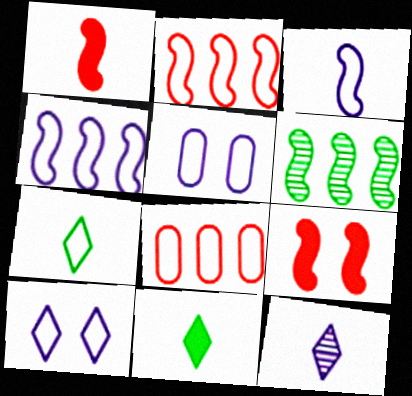[[2, 5, 7], 
[3, 6, 9]]